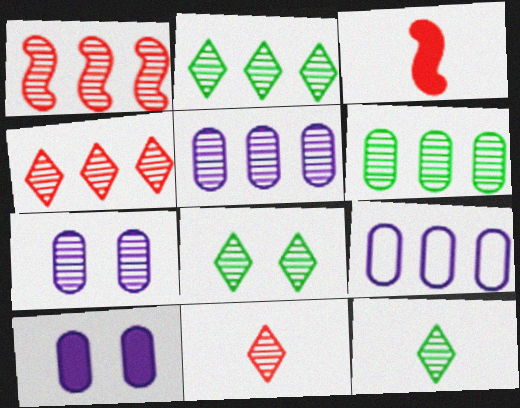[[1, 2, 5], 
[1, 7, 12], 
[2, 8, 12], 
[3, 8, 9]]